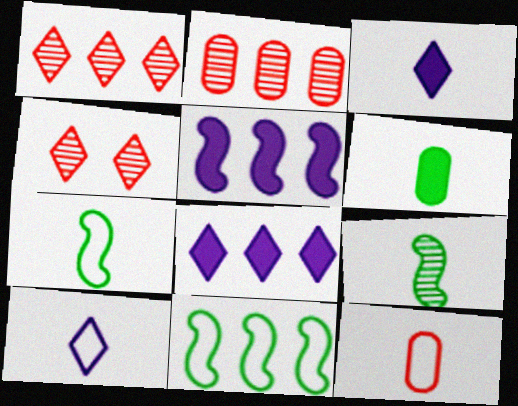[[2, 8, 11], 
[3, 9, 12], 
[7, 10, 12]]